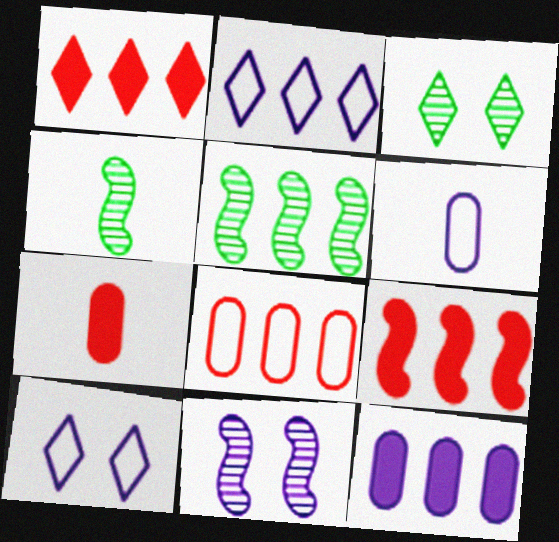[[3, 6, 9], 
[5, 7, 10]]